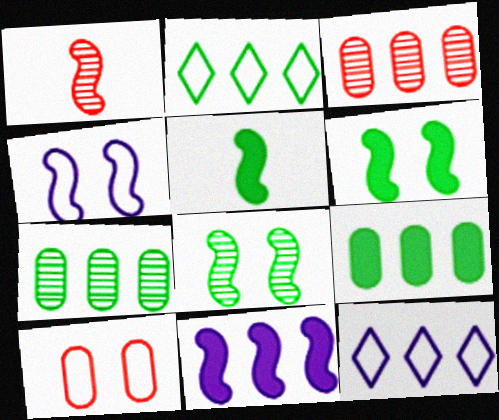[[2, 3, 11]]